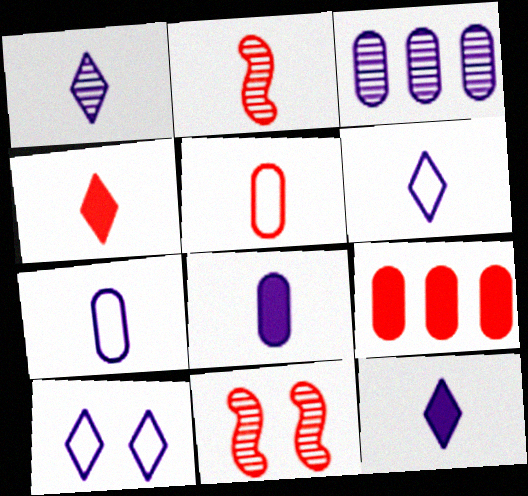[[1, 6, 12], 
[2, 4, 5]]